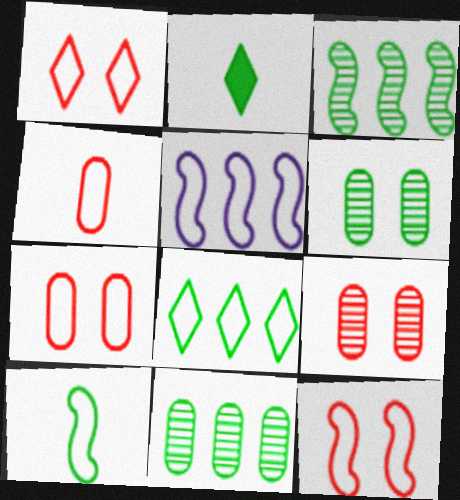[[1, 7, 12], 
[2, 5, 9], 
[5, 10, 12]]